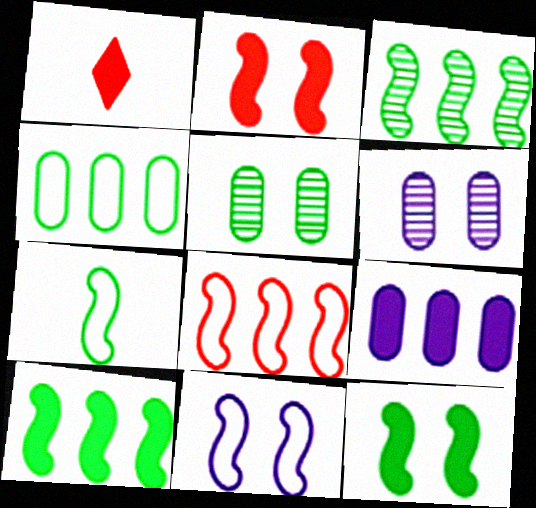[[1, 9, 12], 
[3, 7, 12], 
[7, 8, 11]]